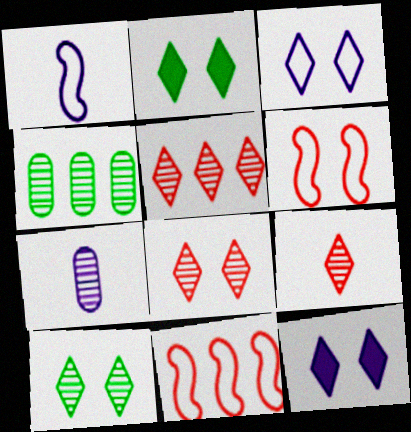[[2, 3, 8], 
[2, 7, 11], 
[5, 8, 9]]